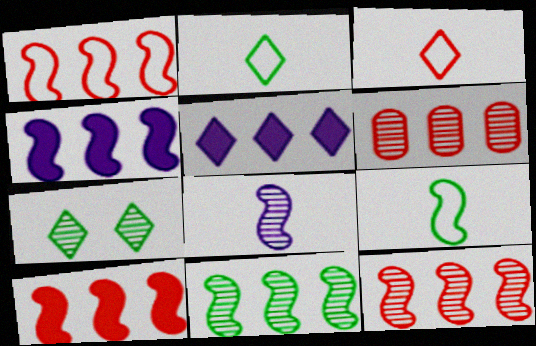[[1, 4, 11], 
[1, 10, 12], 
[3, 5, 7], 
[6, 7, 8]]